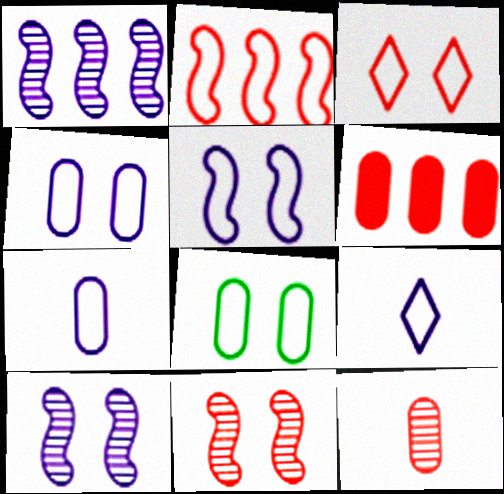[[2, 8, 9], 
[3, 5, 8]]